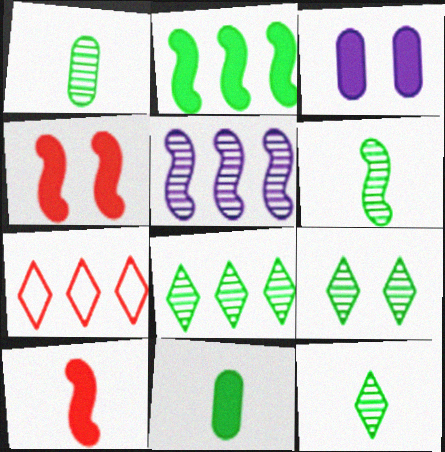[[1, 6, 12], 
[3, 6, 7], 
[8, 9, 12]]